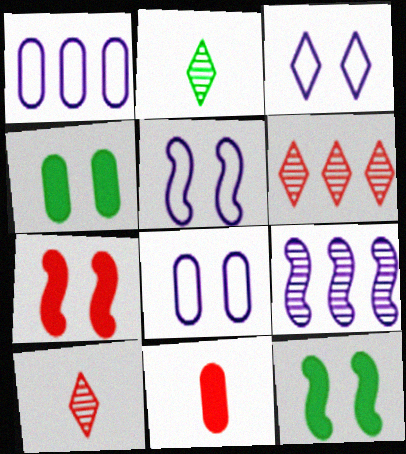[[1, 2, 7], 
[1, 10, 12], 
[3, 5, 8]]